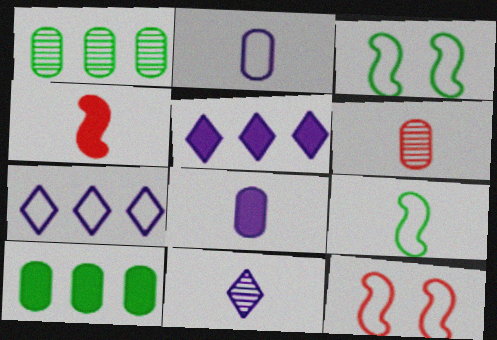[[3, 5, 6], 
[10, 11, 12]]